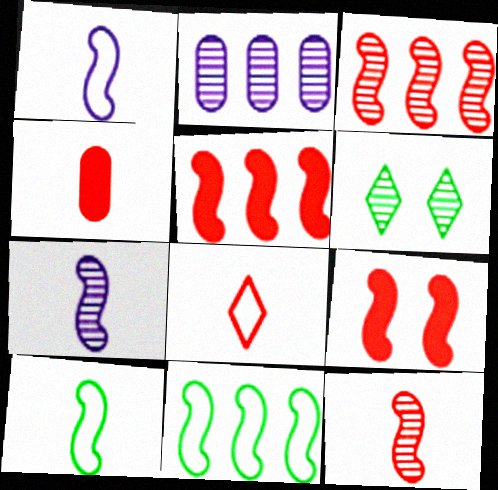[[2, 6, 12], 
[4, 8, 12], 
[7, 9, 11]]